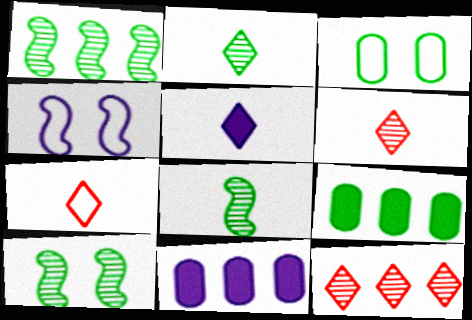[[1, 8, 10], 
[2, 5, 7], 
[4, 6, 9], 
[7, 10, 11]]